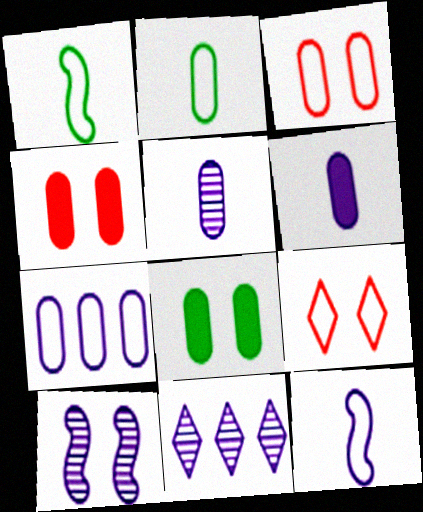[[1, 4, 11], 
[1, 7, 9], 
[2, 3, 7], 
[5, 10, 11], 
[8, 9, 10]]